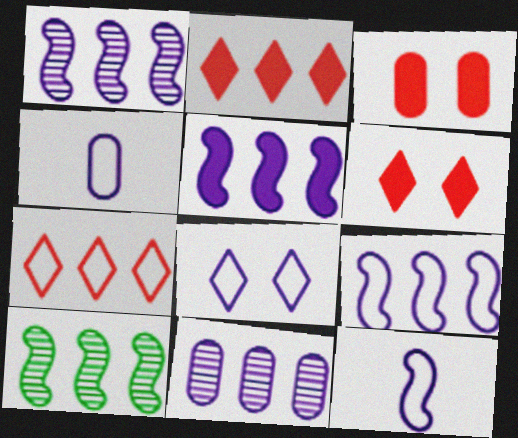[[1, 5, 9], 
[4, 6, 10], 
[4, 8, 9]]